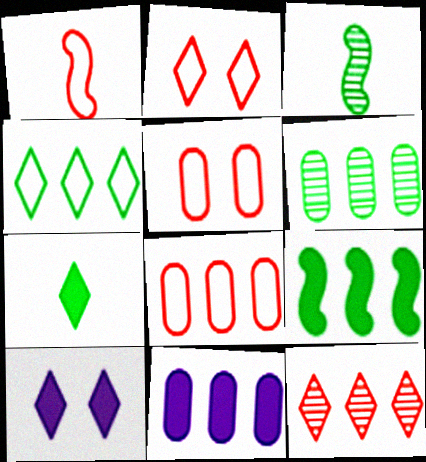[[1, 2, 8], 
[1, 6, 10], 
[2, 3, 11], 
[3, 8, 10], 
[4, 6, 9], 
[6, 8, 11]]